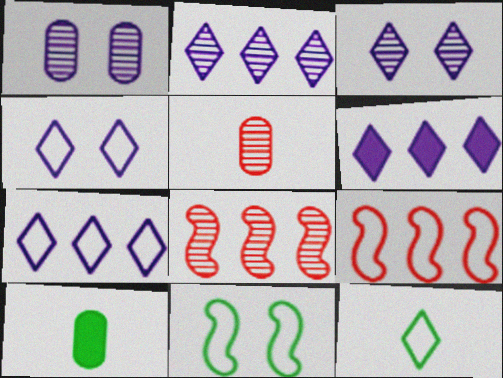[[2, 6, 7], 
[3, 9, 10], 
[4, 8, 10], 
[5, 6, 11]]